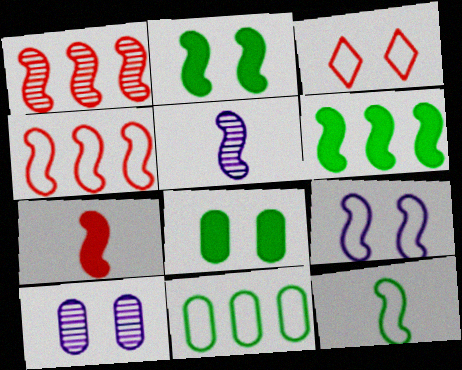[[2, 3, 10], 
[2, 4, 5], 
[4, 9, 12], 
[5, 7, 12]]